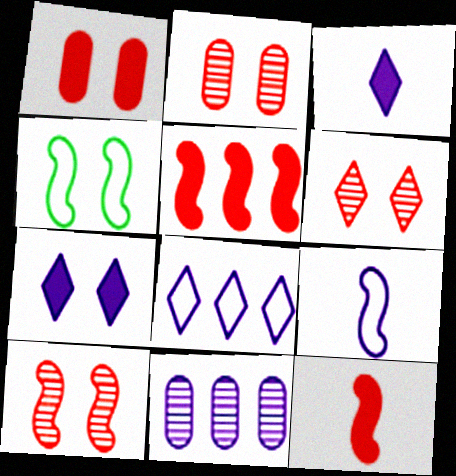[[2, 4, 7], 
[2, 6, 10], 
[7, 9, 11]]